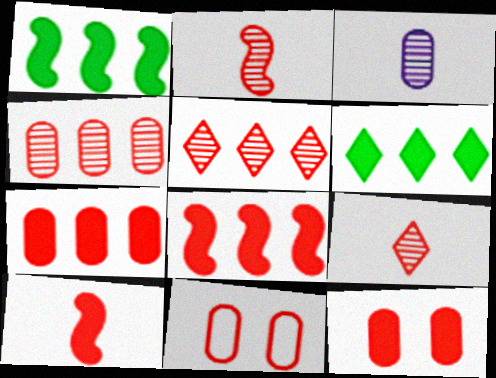[[5, 10, 11], 
[8, 9, 11]]